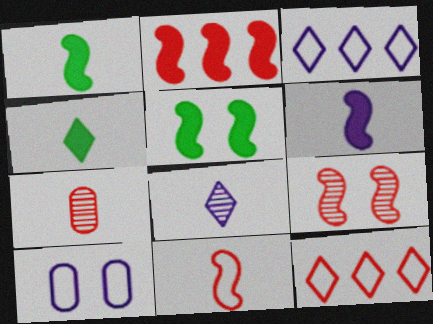[[2, 5, 6], 
[2, 9, 11], 
[3, 5, 7]]